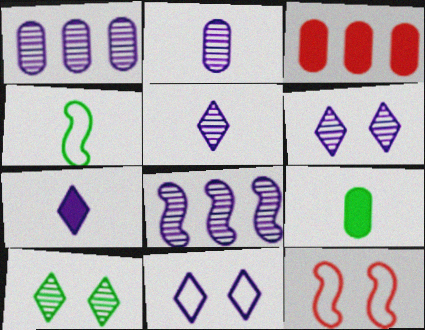[[2, 6, 8], 
[3, 4, 6]]